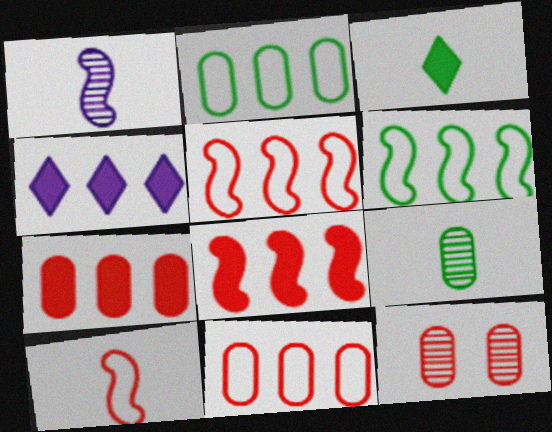[]